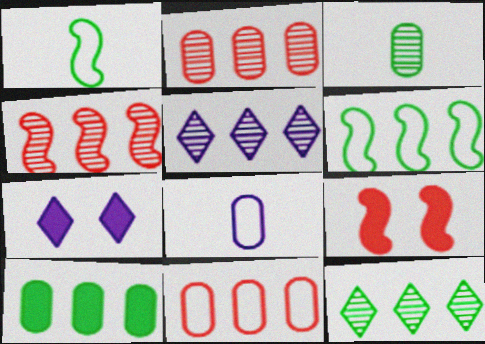[[1, 2, 7], 
[6, 10, 12], 
[8, 9, 12]]